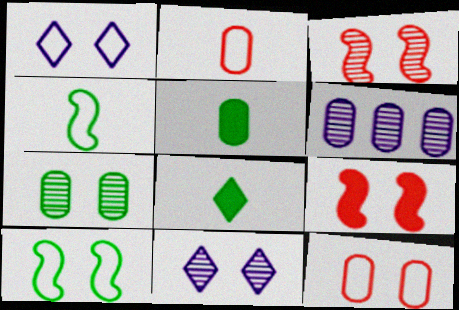[[1, 7, 9], 
[1, 10, 12], 
[3, 7, 11], 
[5, 6, 12]]